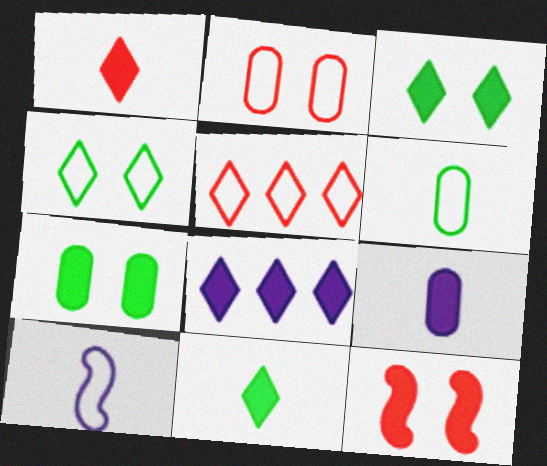[[1, 3, 8]]